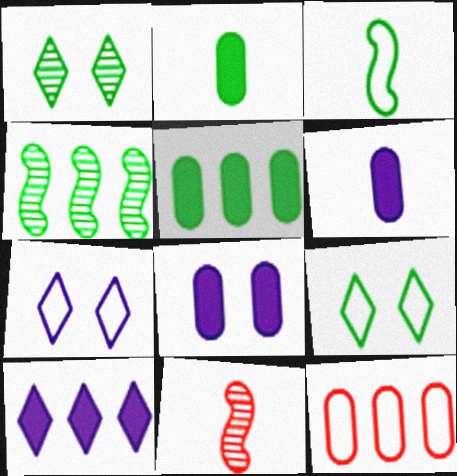[[1, 3, 5], 
[2, 4, 9], 
[3, 7, 12], 
[4, 10, 12], 
[5, 7, 11]]